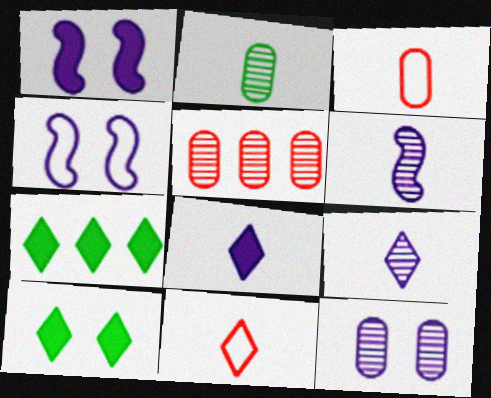[[2, 5, 12]]